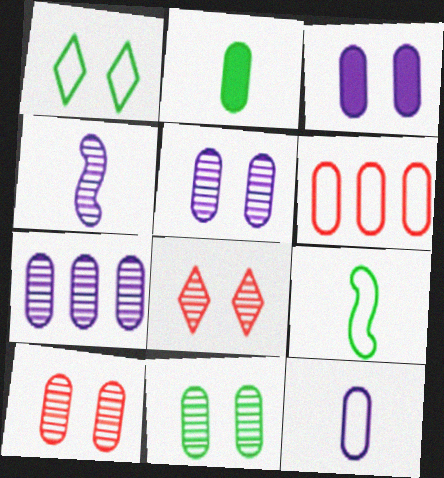[[2, 5, 6], 
[3, 7, 12], 
[5, 10, 11]]